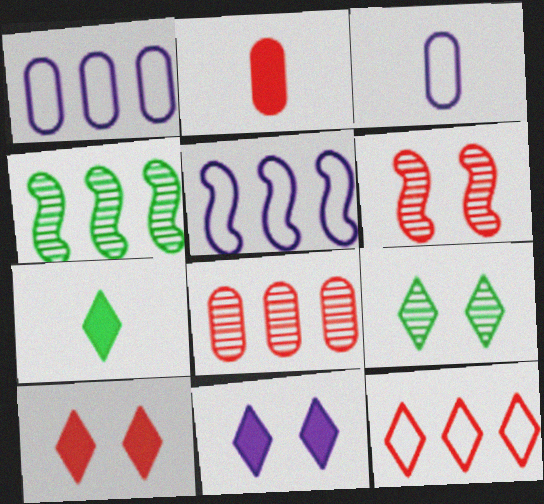[[1, 6, 7], 
[2, 5, 9], 
[2, 6, 12], 
[3, 4, 10]]